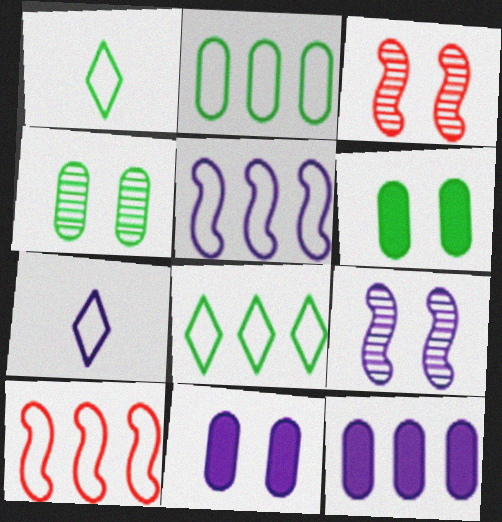[[1, 3, 12], 
[7, 9, 12]]